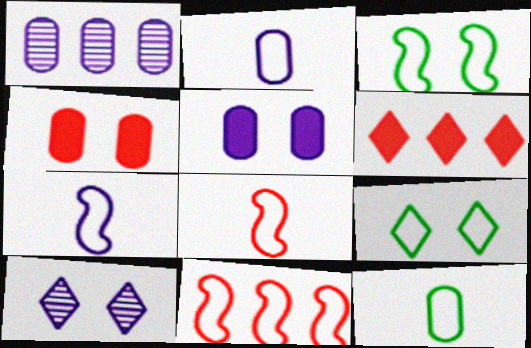[[1, 2, 5], 
[1, 4, 12], 
[2, 9, 11], 
[3, 4, 10], 
[3, 7, 11]]